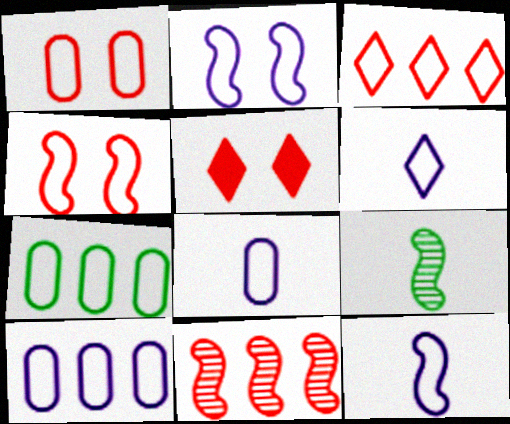[[1, 7, 8], 
[2, 6, 10], 
[4, 6, 7], 
[5, 9, 10], 
[6, 8, 12]]